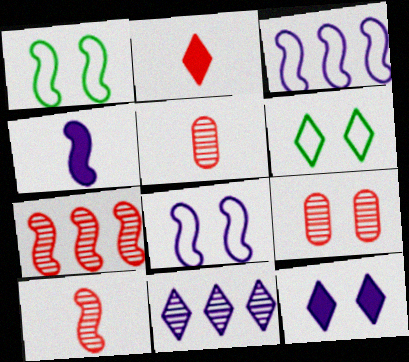[[1, 4, 7], 
[1, 9, 12], 
[2, 6, 11]]